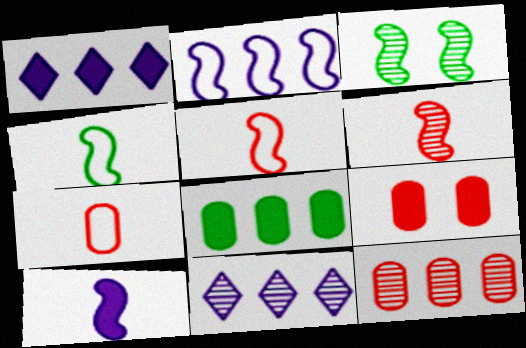[[1, 3, 7], 
[4, 6, 10], 
[4, 9, 11], 
[7, 9, 12]]